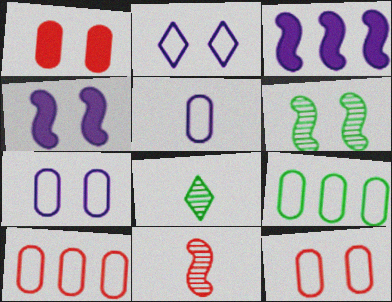[[1, 2, 6], 
[3, 8, 12], 
[4, 8, 10], 
[5, 9, 12]]